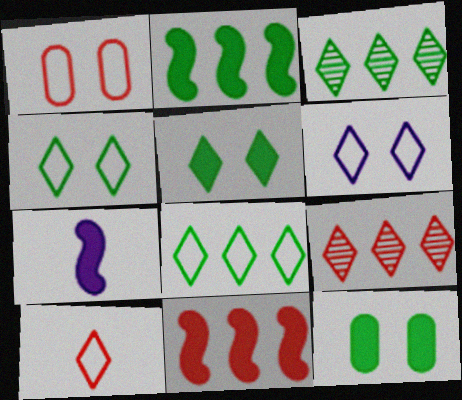[[1, 3, 7], 
[6, 8, 10]]